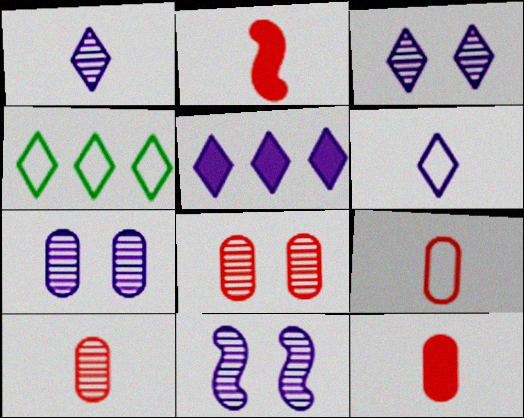[[2, 4, 7], 
[3, 5, 6], 
[3, 7, 11], 
[4, 11, 12], 
[9, 10, 12]]